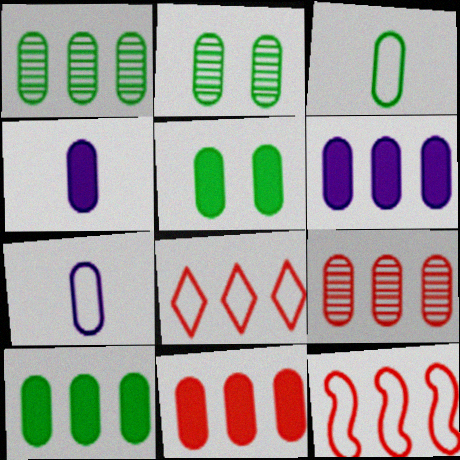[[1, 3, 5], 
[2, 3, 10], 
[2, 7, 11], 
[4, 5, 11], 
[5, 7, 9], 
[6, 10, 11]]